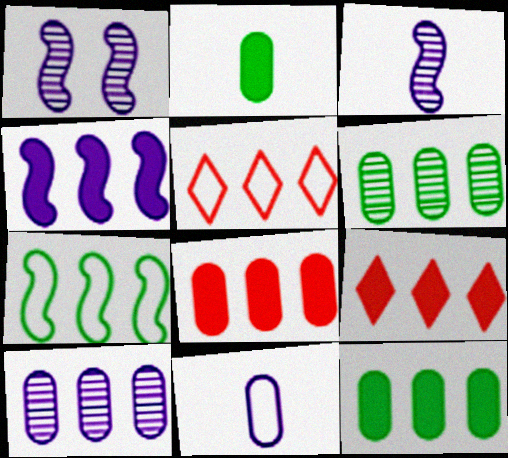[[1, 2, 5], 
[4, 5, 6], 
[4, 9, 12], 
[7, 9, 10]]